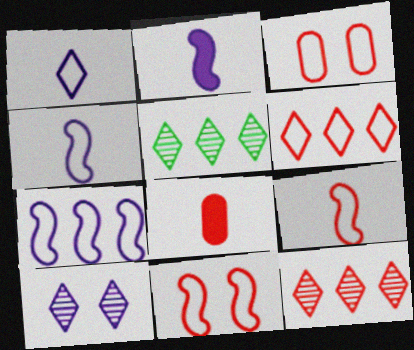[[2, 3, 5], 
[3, 6, 9], 
[8, 11, 12]]